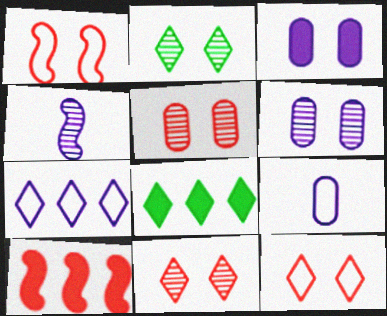[[1, 2, 3], 
[2, 9, 10], 
[3, 4, 7]]